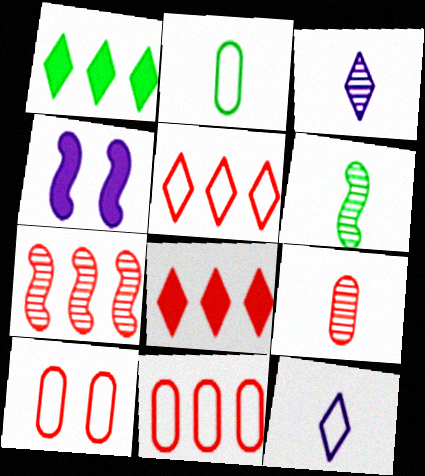[[3, 6, 9], 
[7, 8, 11]]